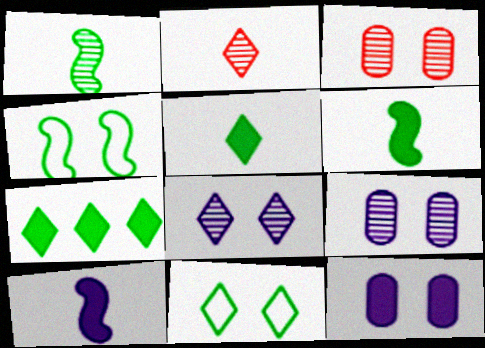[]